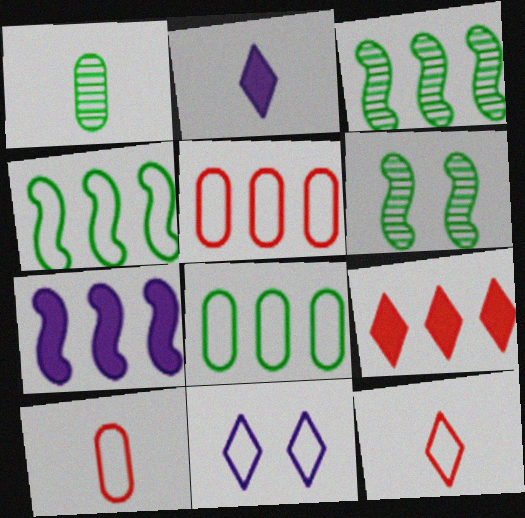[[2, 5, 6], 
[4, 10, 11]]